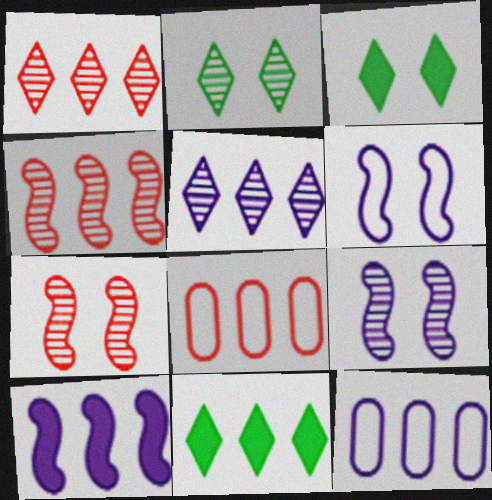[[4, 11, 12], 
[5, 10, 12]]